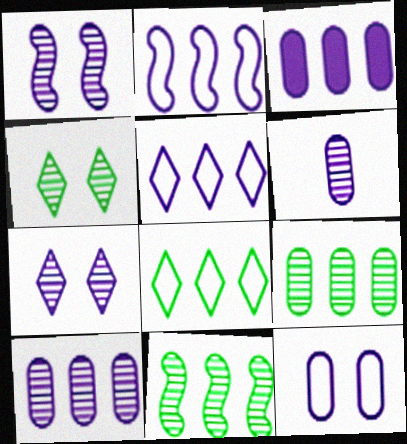[[3, 6, 12]]